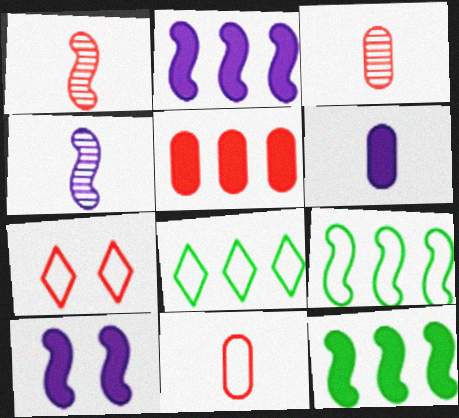[[1, 5, 7], 
[1, 9, 10], 
[3, 8, 10]]